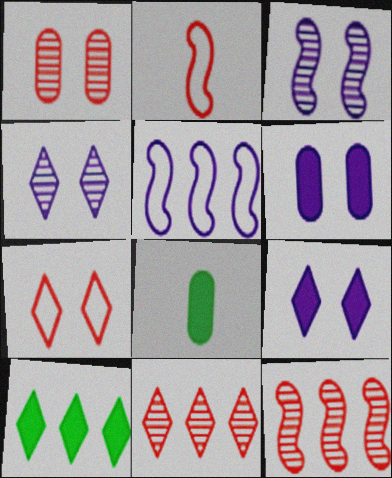[]